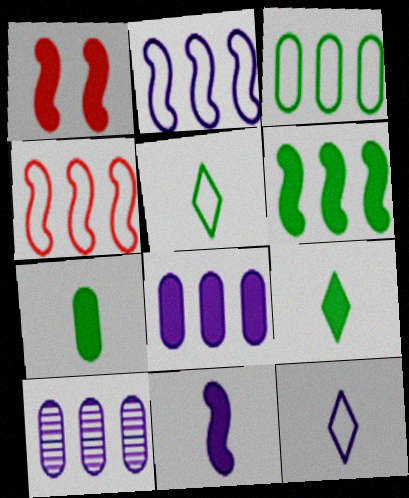[[1, 5, 10], 
[1, 6, 11], 
[1, 8, 9]]